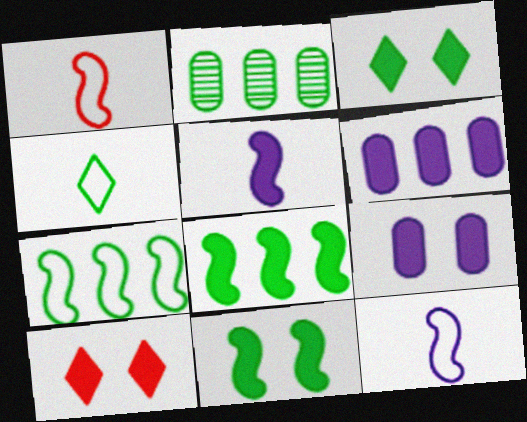[[2, 4, 11], 
[2, 10, 12], 
[9, 10, 11]]